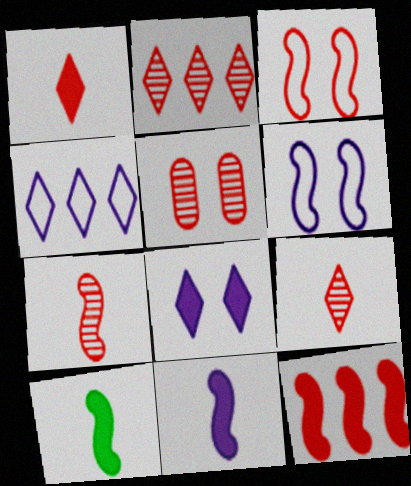[[2, 5, 7], 
[3, 7, 12], 
[4, 5, 10]]